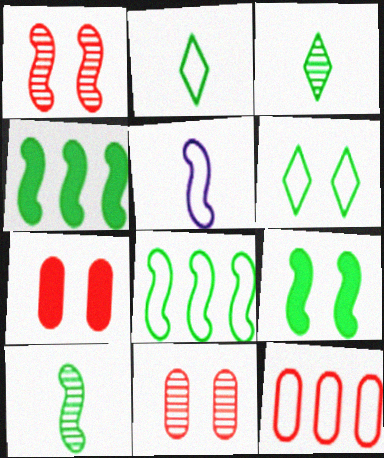[[1, 4, 5], 
[5, 6, 12], 
[8, 9, 10]]